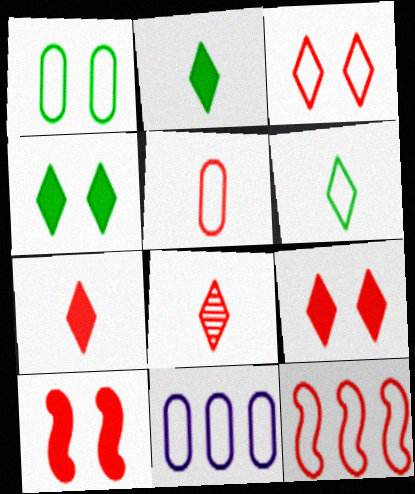[[1, 5, 11], 
[3, 5, 12]]